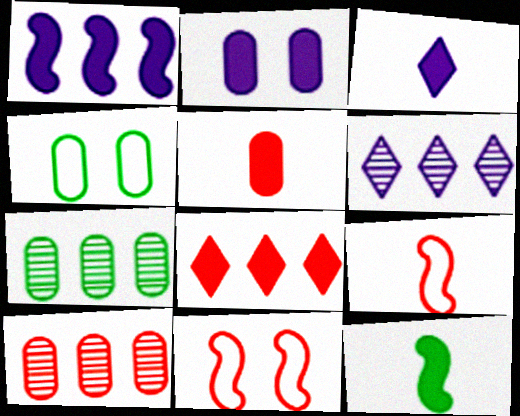[[1, 2, 3], 
[2, 8, 12], 
[3, 5, 12], 
[3, 7, 11]]